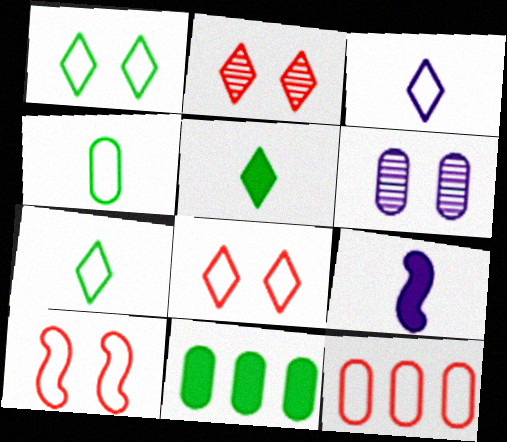[]